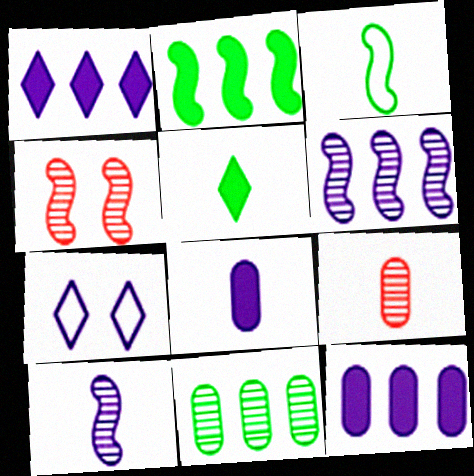[[2, 7, 9], 
[6, 7, 8], 
[7, 10, 12]]